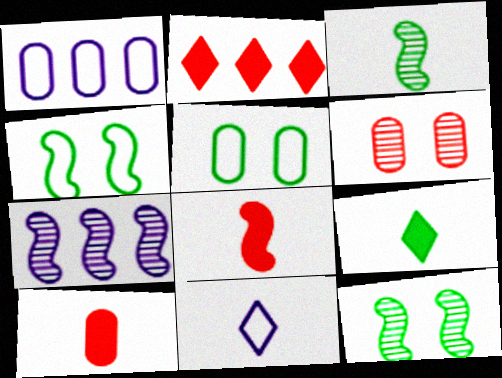[[3, 10, 11], 
[4, 7, 8]]